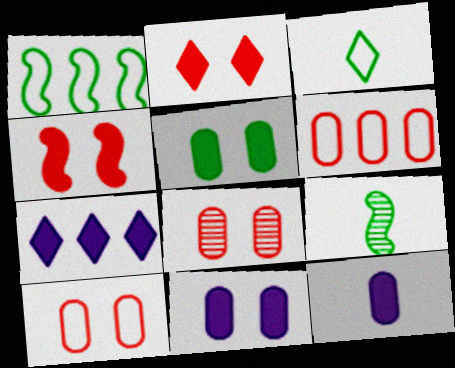[[7, 9, 10]]